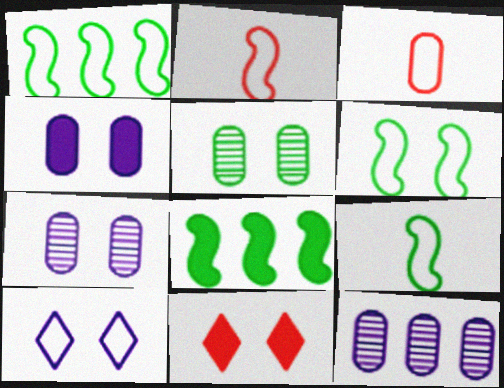[[1, 3, 10], 
[1, 6, 9], 
[6, 7, 11], 
[9, 11, 12]]